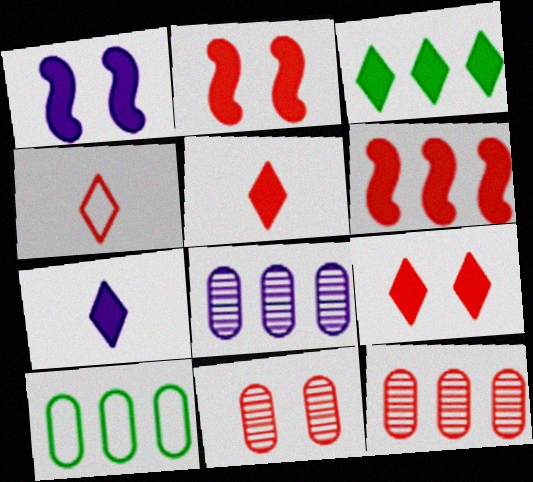[[2, 4, 12], 
[3, 7, 9], 
[4, 6, 11]]